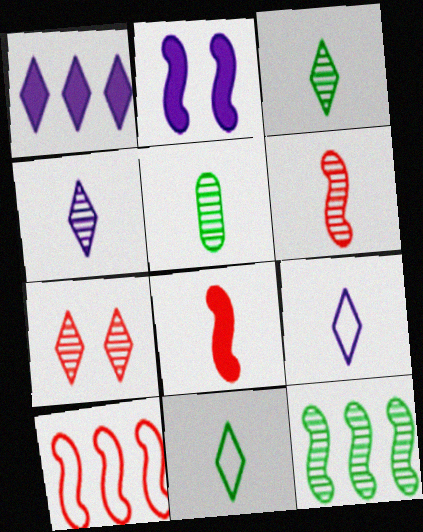[[1, 7, 11], 
[4, 5, 6], 
[5, 8, 9]]